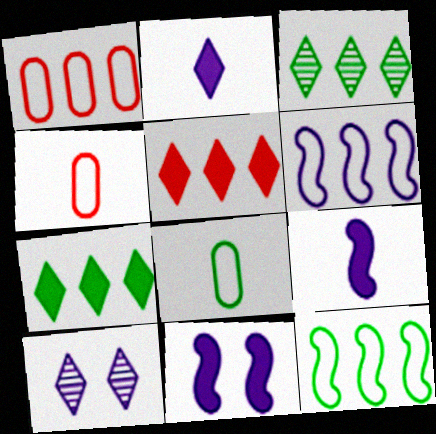[[3, 4, 11]]